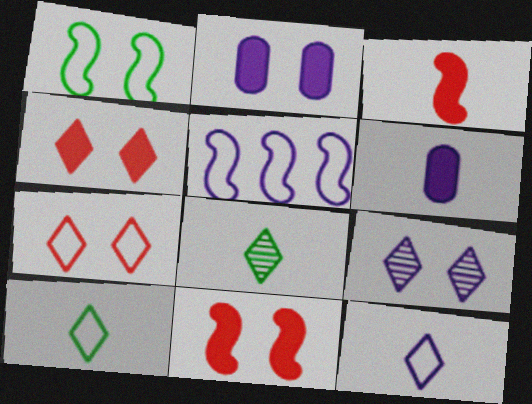[[5, 6, 9]]